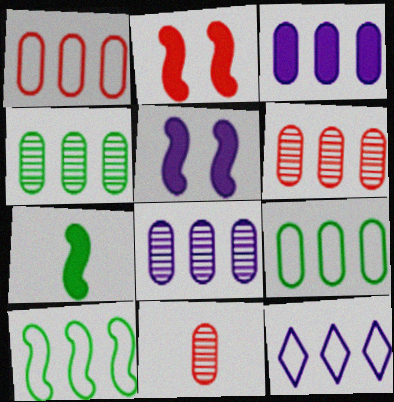[[1, 3, 4], 
[1, 10, 12], 
[3, 6, 9], 
[4, 6, 8]]